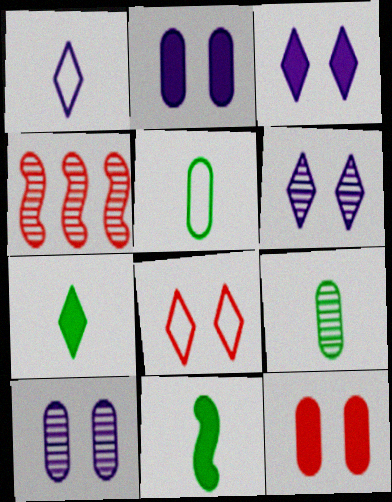[[3, 4, 5], 
[4, 6, 9]]